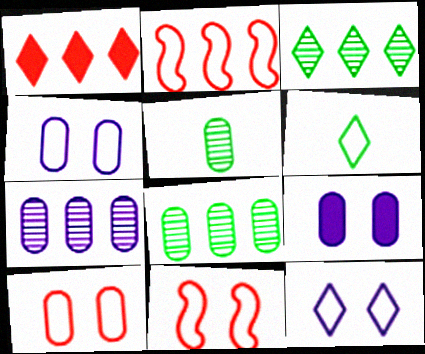[[2, 4, 6]]